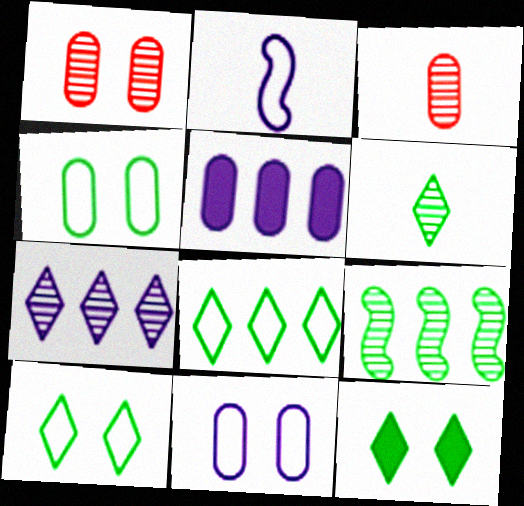[[3, 4, 5], 
[6, 8, 12]]